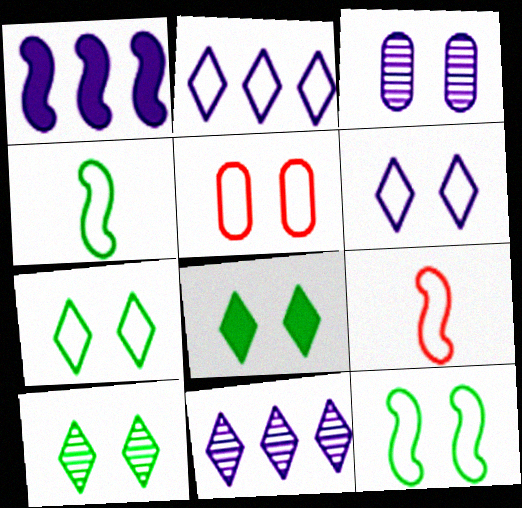[[2, 4, 5], 
[5, 6, 12], 
[7, 8, 10]]